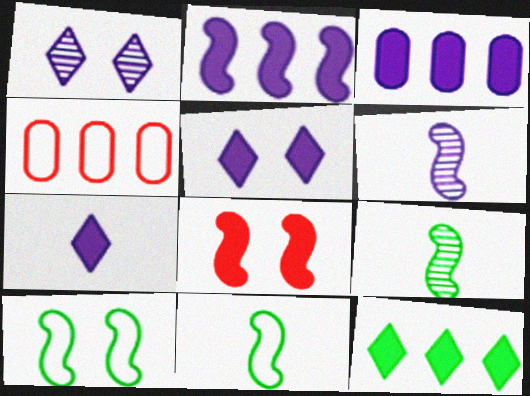[[4, 5, 9]]